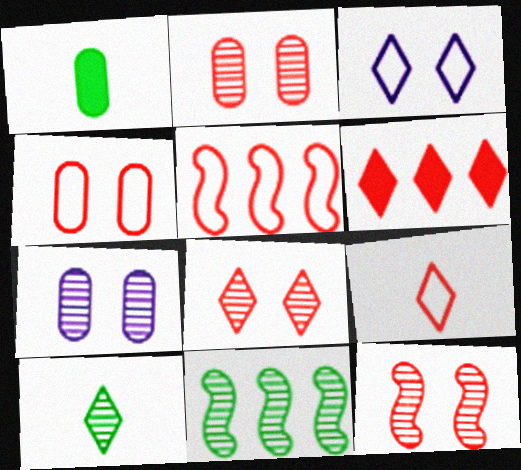[[2, 8, 12], 
[3, 6, 10], 
[4, 5, 9], 
[6, 8, 9]]